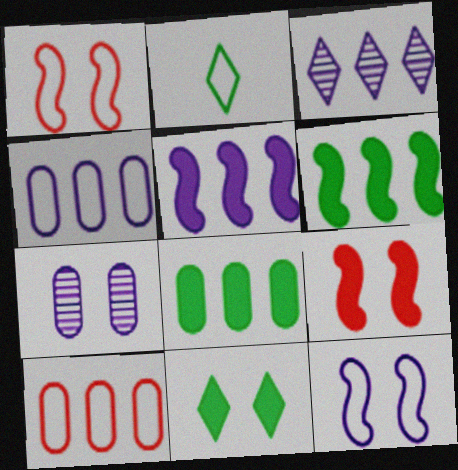[[1, 2, 4], 
[1, 7, 11], 
[2, 10, 12], 
[3, 4, 5], 
[3, 6, 10]]